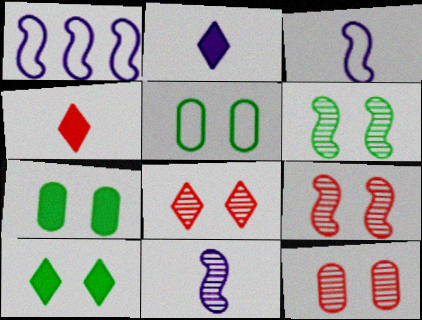[[5, 6, 10], 
[8, 9, 12]]